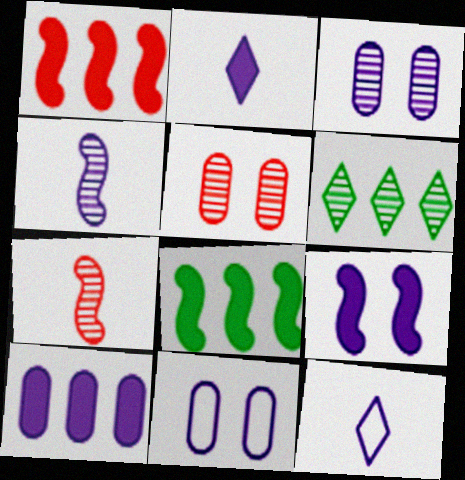[[2, 9, 10], 
[3, 6, 7], 
[4, 5, 6], 
[5, 8, 12]]